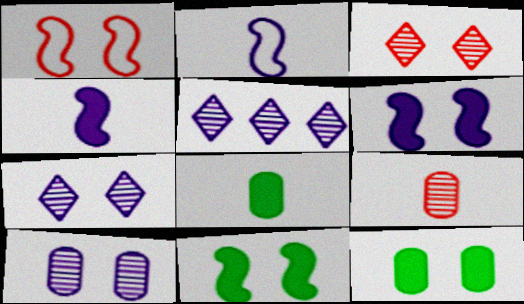[[1, 5, 8], 
[1, 7, 12]]